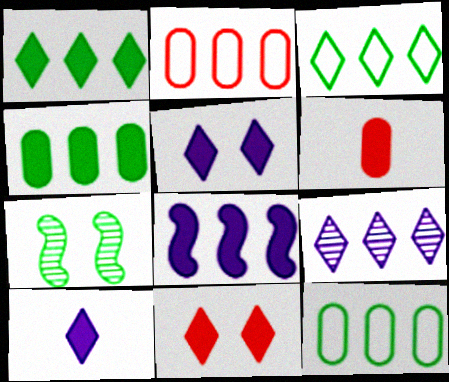[[1, 10, 11], 
[2, 7, 10]]